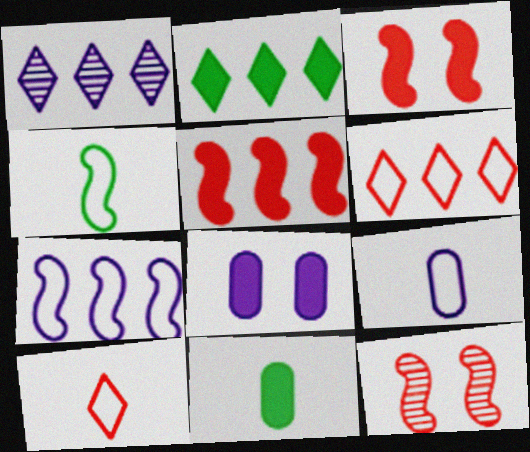[[1, 2, 6], 
[2, 9, 12], 
[4, 9, 10]]